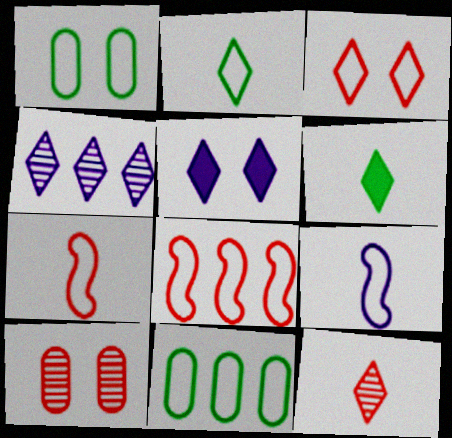[[3, 4, 6], 
[3, 9, 11]]